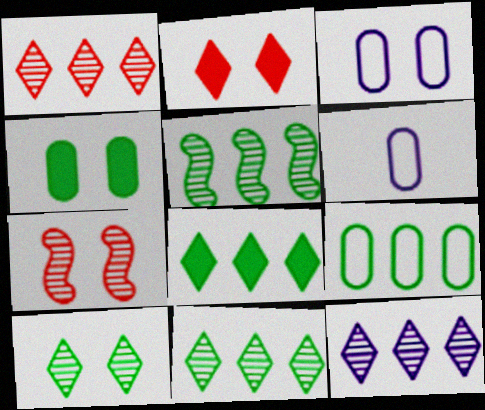[[1, 11, 12], 
[2, 5, 6], 
[5, 8, 9], 
[6, 7, 8]]